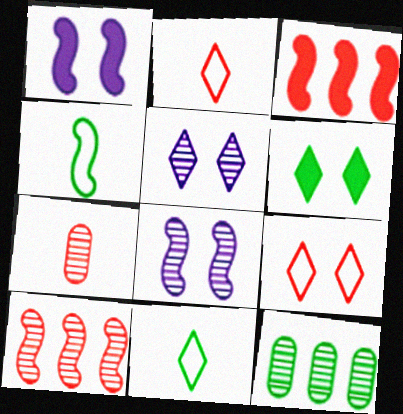[[1, 2, 12], 
[1, 4, 10], 
[3, 4, 8], 
[3, 7, 9], 
[4, 6, 12], 
[5, 6, 9]]